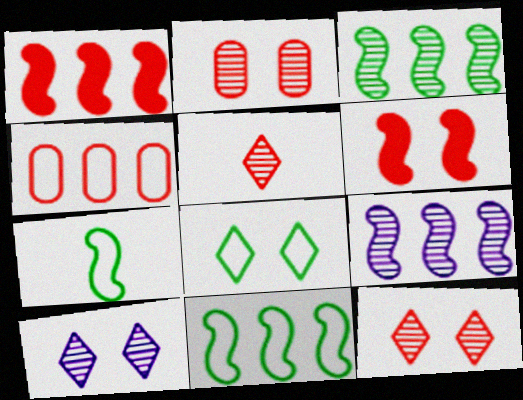[[1, 9, 11], 
[4, 5, 6], 
[6, 7, 9]]